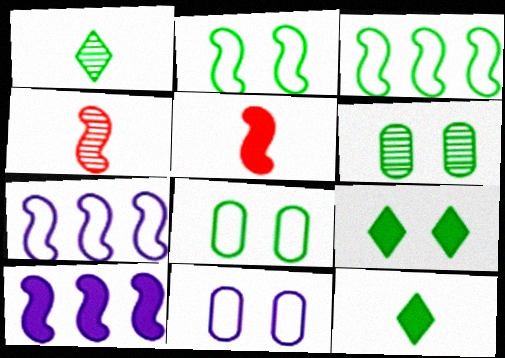[[2, 4, 10], 
[2, 6, 9], 
[3, 6, 12]]